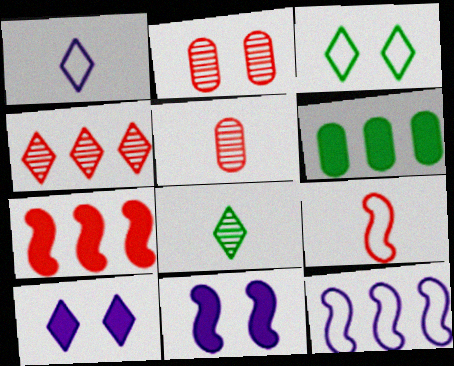[[2, 3, 11], 
[4, 6, 12]]